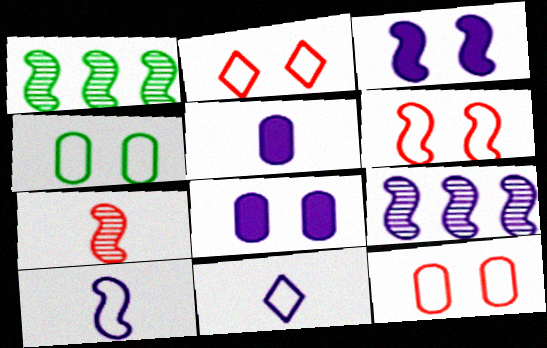[[1, 2, 5], 
[2, 6, 12], 
[3, 9, 10], 
[8, 9, 11]]